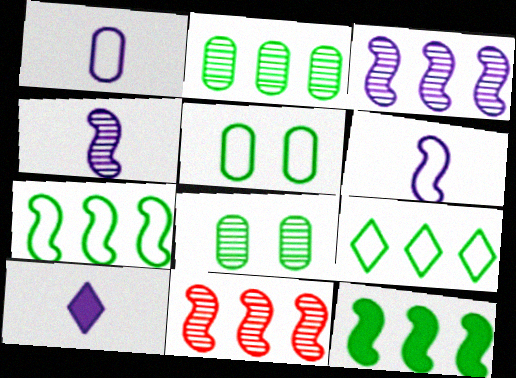[[1, 4, 10], 
[2, 9, 12], 
[5, 10, 11]]